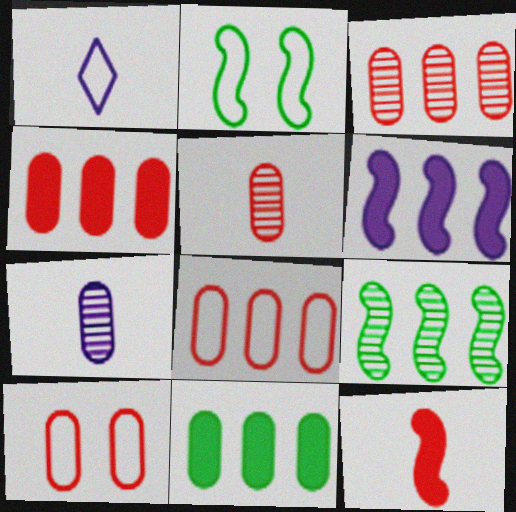[[1, 2, 8], 
[3, 4, 8], 
[4, 5, 10], 
[7, 10, 11]]